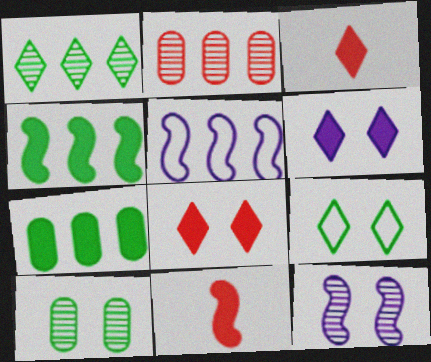[[3, 5, 10], 
[6, 7, 11]]